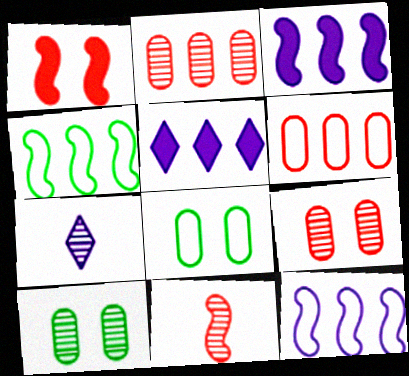[[2, 4, 5], 
[5, 8, 11]]